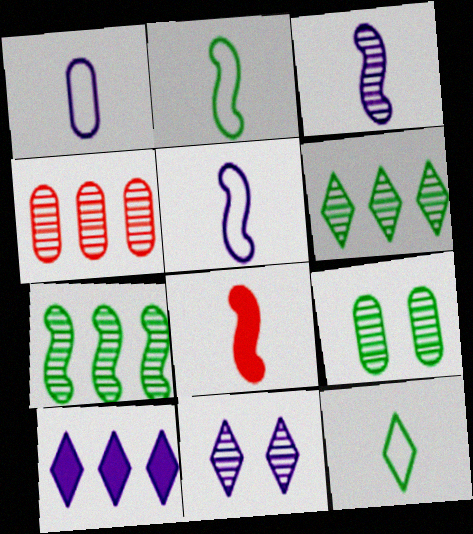[[2, 3, 8]]